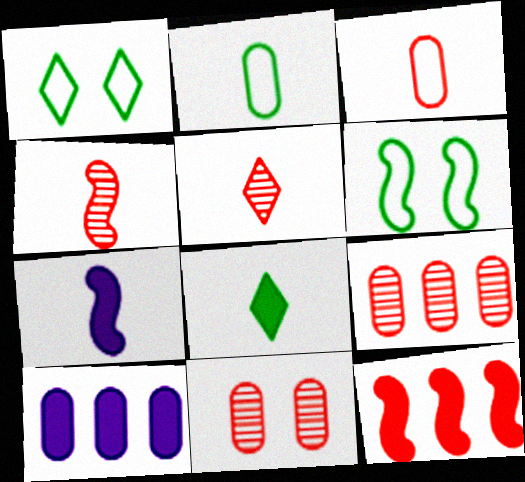[[1, 4, 10], 
[1, 7, 9], 
[2, 5, 7], 
[2, 10, 11], 
[5, 6, 10]]